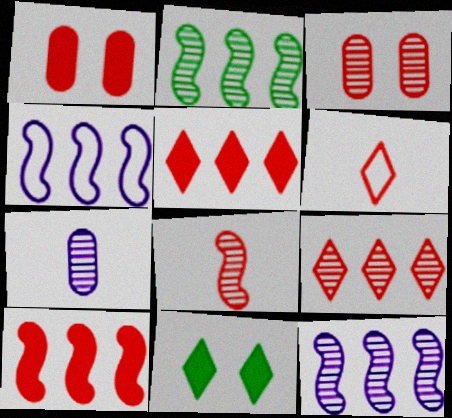[[2, 4, 10], 
[3, 6, 10], 
[3, 8, 9]]